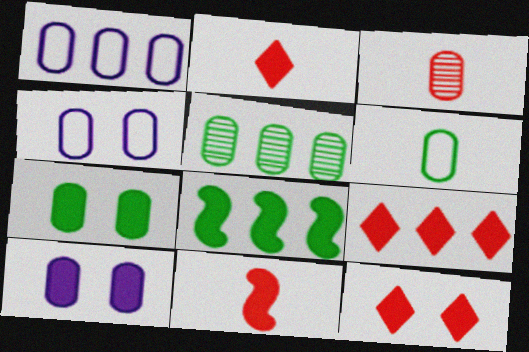[[1, 3, 7], 
[2, 8, 10], 
[2, 9, 12], 
[5, 6, 7]]